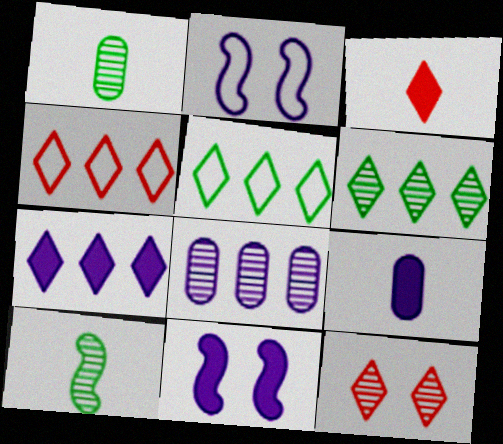[[1, 4, 11], 
[3, 4, 12], 
[4, 6, 7], 
[7, 9, 11], 
[8, 10, 12]]